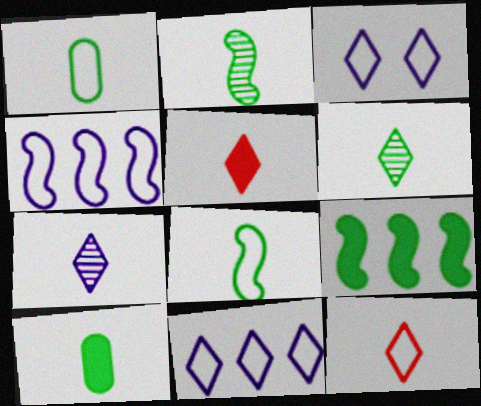[[6, 8, 10]]